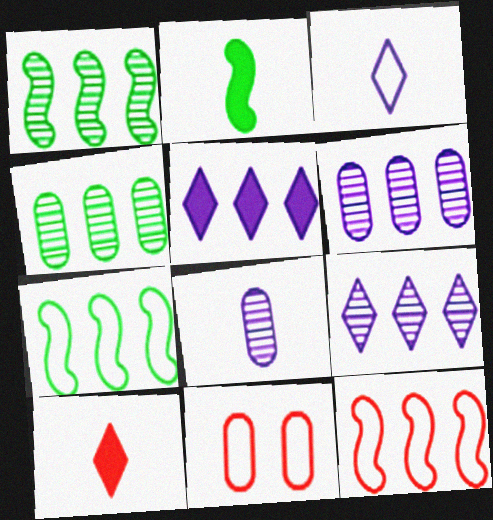[[2, 9, 11], 
[3, 7, 11], 
[4, 5, 12]]